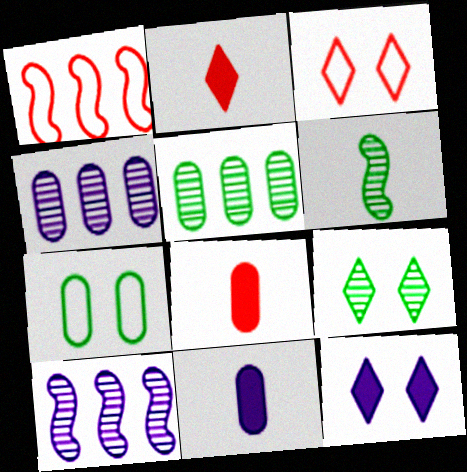[[1, 9, 11], 
[2, 7, 10], 
[3, 9, 12], 
[4, 7, 8], 
[5, 6, 9]]